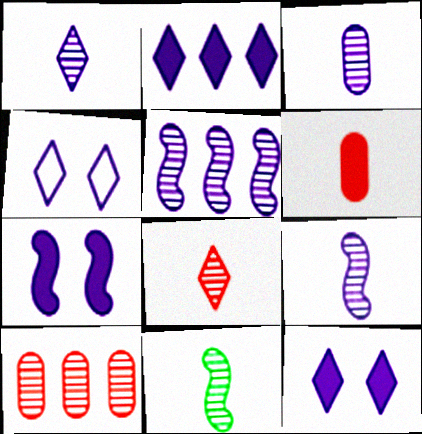[[1, 2, 4], 
[1, 3, 9], 
[3, 8, 11]]